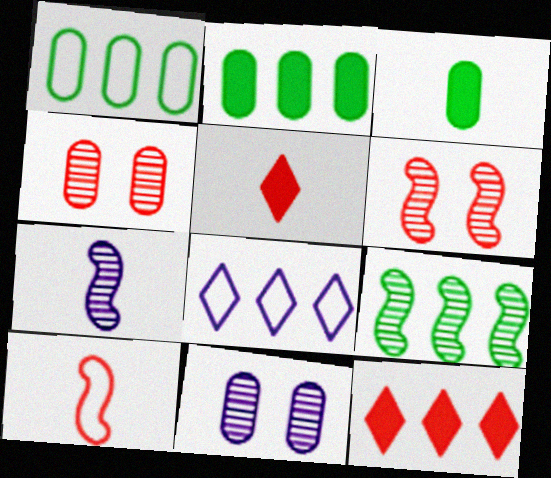[[3, 6, 8], 
[4, 10, 12], 
[6, 7, 9]]